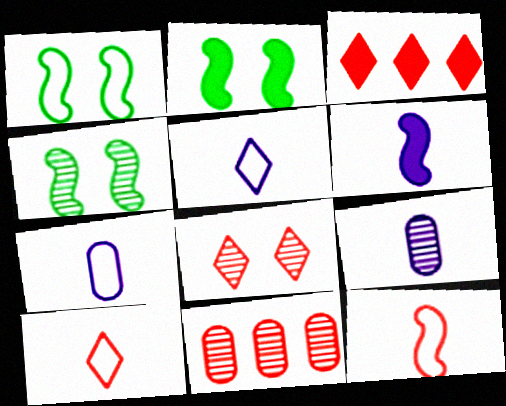[[1, 2, 4], 
[1, 3, 9], 
[2, 5, 11], 
[3, 4, 7], 
[3, 8, 10], 
[5, 6, 9]]